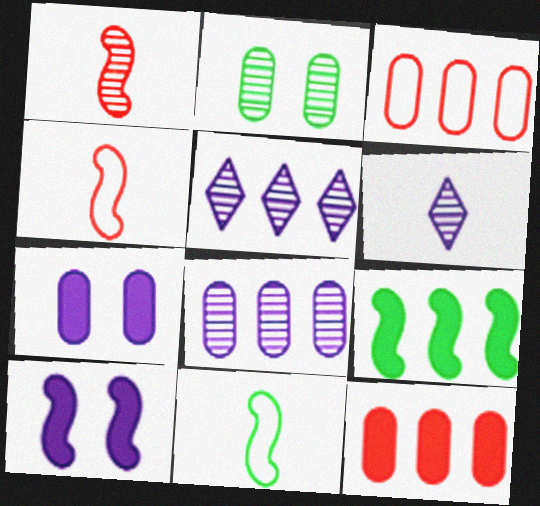[[1, 2, 5], 
[3, 5, 9]]